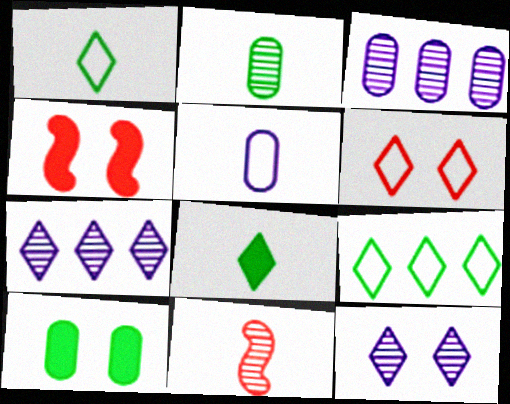[[1, 3, 4], 
[5, 8, 11], 
[6, 7, 8]]